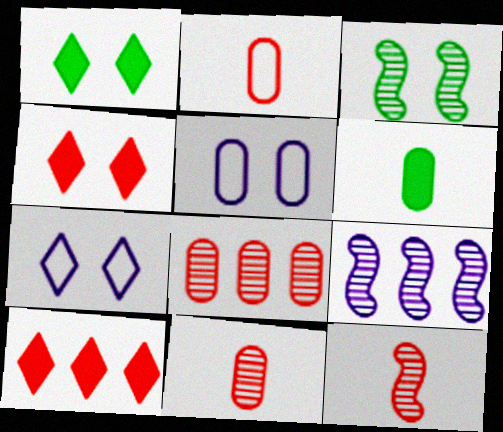[[1, 2, 9], 
[3, 4, 5], 
[3, 9, 12], 
[5, 6, 8]]